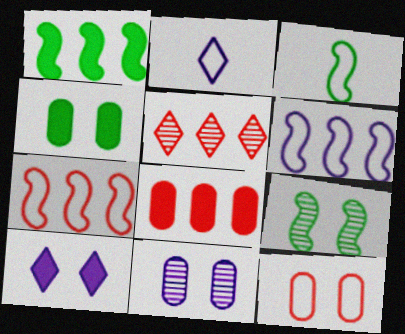[[1, 3, 9], 
[2, 8, 9], 
[4, 11, 12], 
[5, 7, 8], 
[9, 10, 12]]